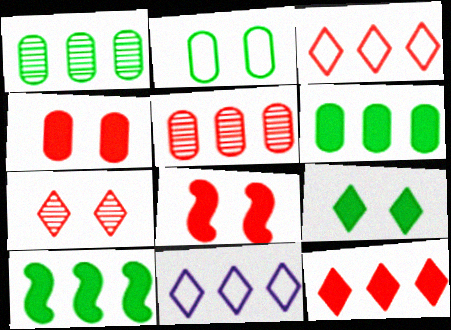[[5, 10, 11]]